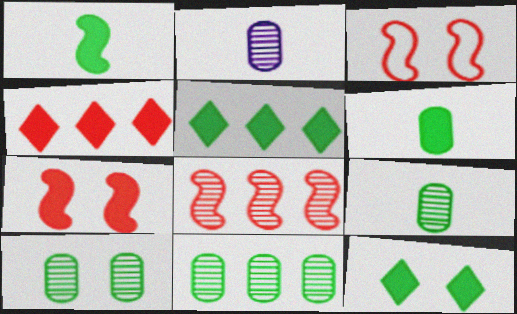[[2, 3, 5], 
[9, 10, 11]]